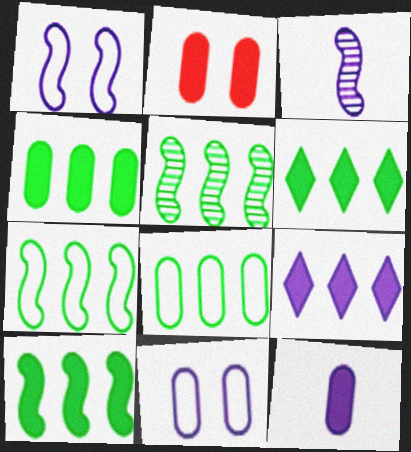[[2, 4, 12], 
[3, 9, 11], 
[4, 6, 10], 
[5, 6, 8], 
[5, 7, 10]]